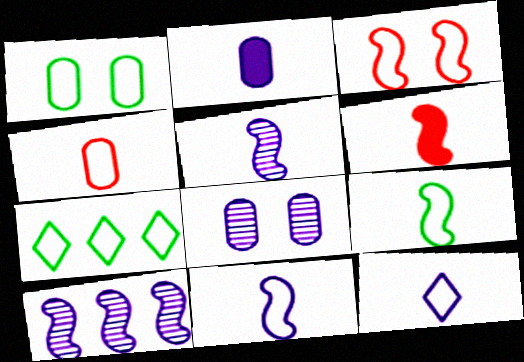[[1, 7, 9], 
[2, 5, 12], 
[4, 9, 12], 
[5, 6, 9], 
[6, 7, 8]]